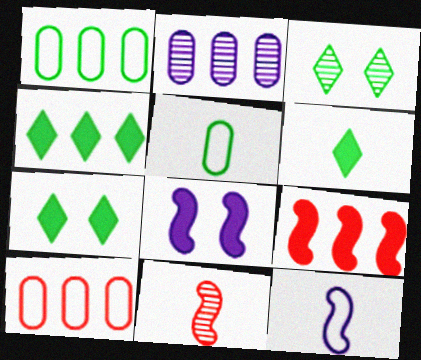[[2, 3, 11], 
[4, 6, 7]]